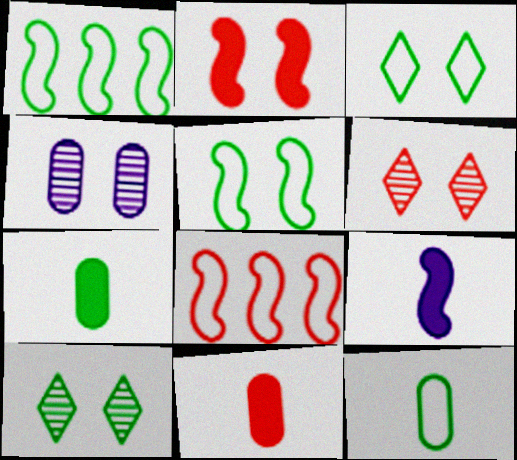[[1, 3, 12], 
[1, 7, 10], 
[2, 3, 4], 
[6, 8, 11]]